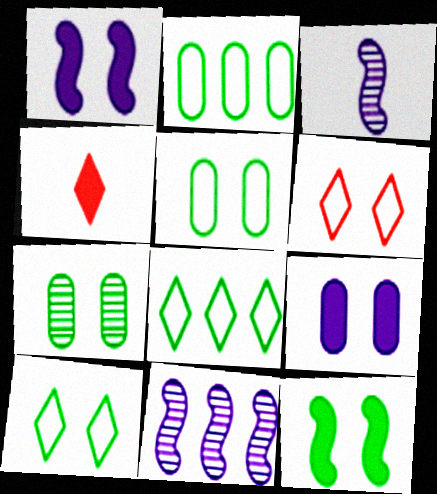[[1, 6, 7], 
[4, 5, 11], 
[7, 10, 12]]